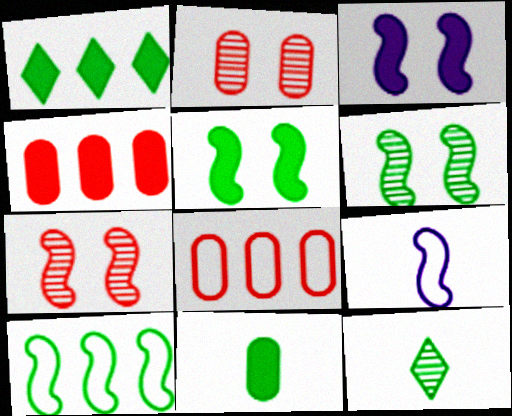[[1, 2, 9], 
[1, 5, 11], 
[3, 8, 12]]